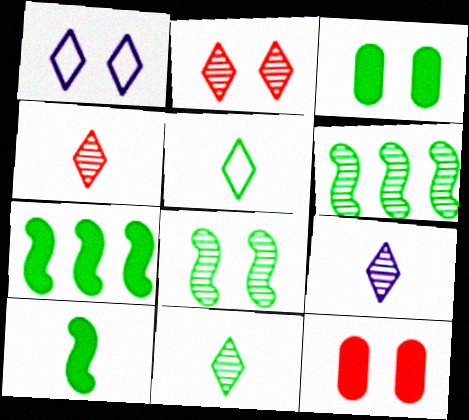[[1, 8, 12], 
[3, 5, 6], 
[4, 9, 11]]